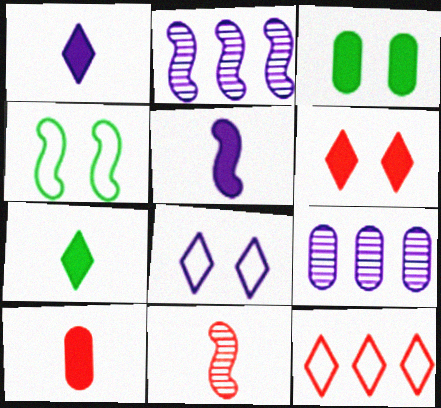[[5, 7, 10], 
[5, 8, 9]]